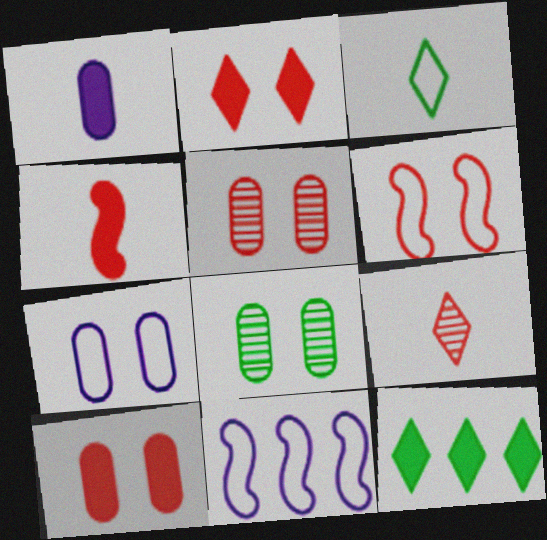[[2, 5, 6], 
[7, 8, 10]]